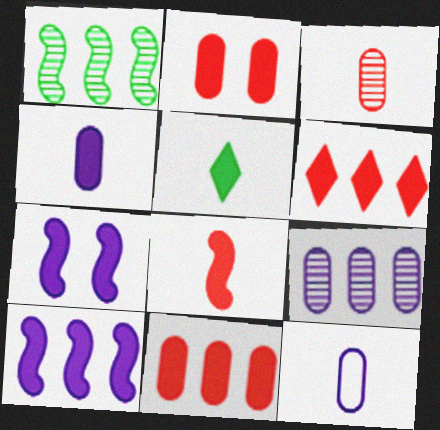[[2, 5, 10], 
[2, 6, 8], 
[4, 5, 8], 
[5, 7, 11]]